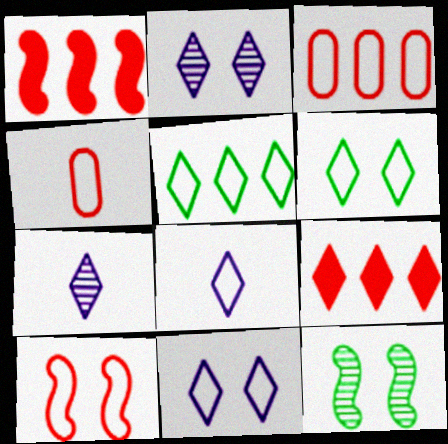[[6, 7, 9]]